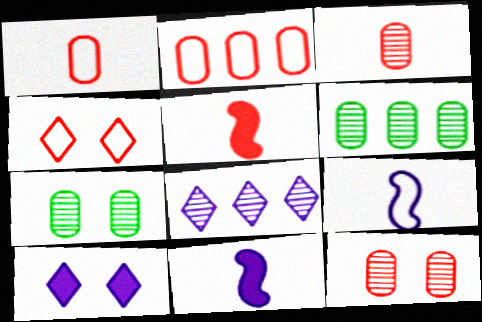[[4, 6, 11]]